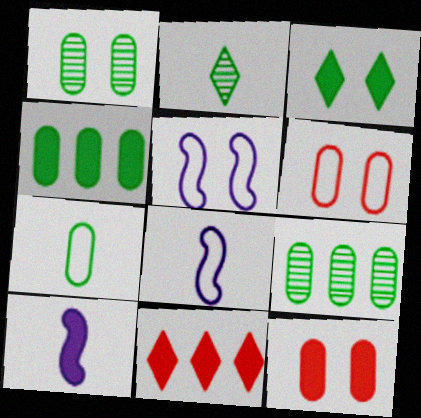[[1, 4, 7], 
[1, 8, 11]]